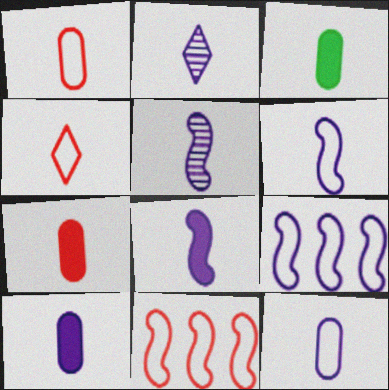[[2, 6, 10], 
[2, 8, 12], 
[3, 4, 5], 
[3, 7, 10], 
[5, 6, 8]]